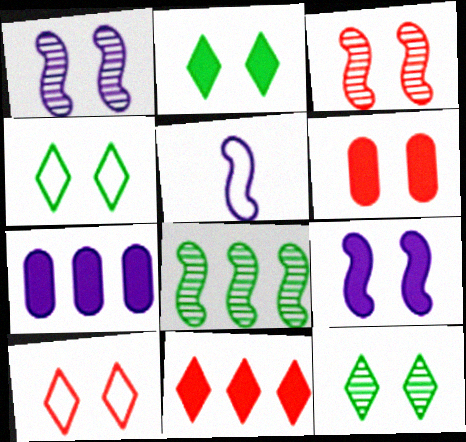[[1, 4, 6], 
[2, 4, 12], 
[2, 6, 9], 
[3, 6, 10]]